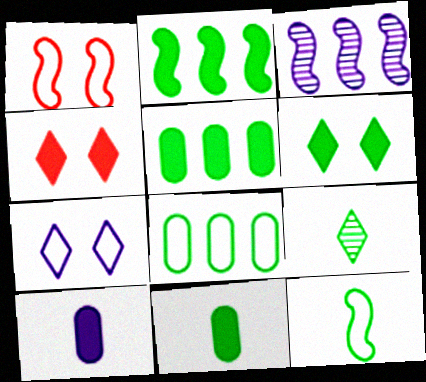[[2, 4, 10], 
[2, 6, 11], 
[3, 7, 10], 
[9, 11, 12]]